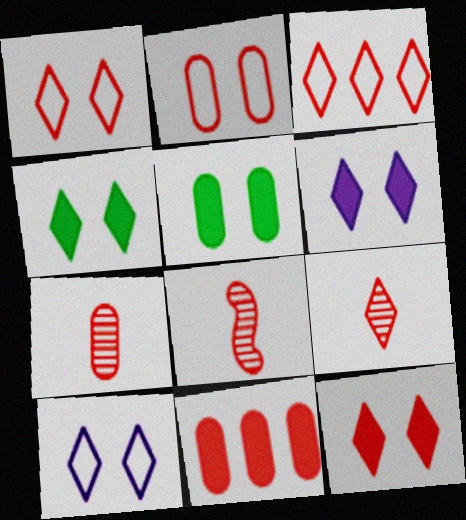[[1, 8, 11], 
[2, 7, 11], 
[3, 9, 12], 
[4, 6, 12], 
[7, 8, 9]]